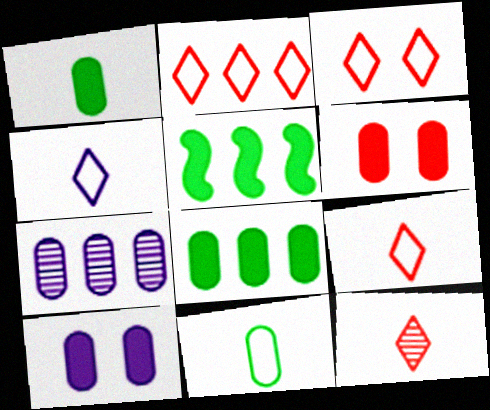[[2, 3, 9], 
[2, 5, 7], 
[6, 7, 11]]